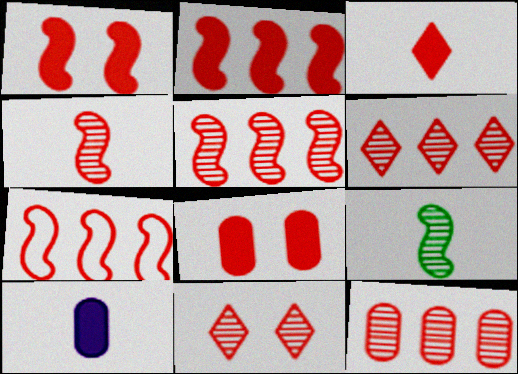[[1, 4, 7], 
[2, 3, 8], 
[2, 5, 7], 
[4, 11, 12], 
[5, 6, 12]]